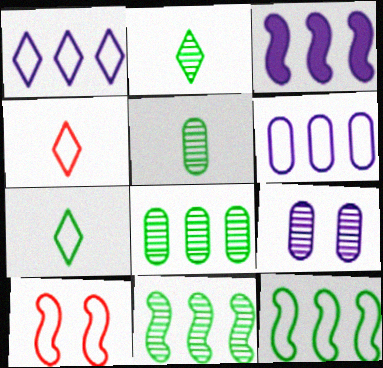[[6, 7, 10]]